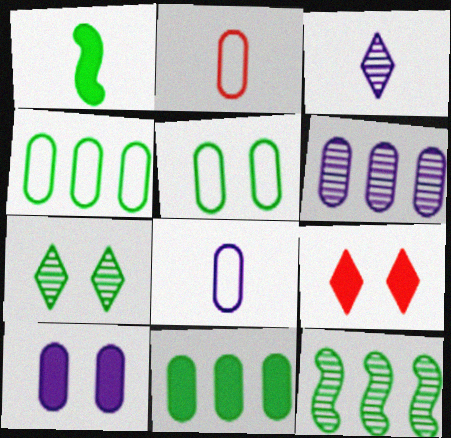[[1, 2, 3], 
[1, 4, 7], 
[6, 8, 10], 
[8, 9, 12]]